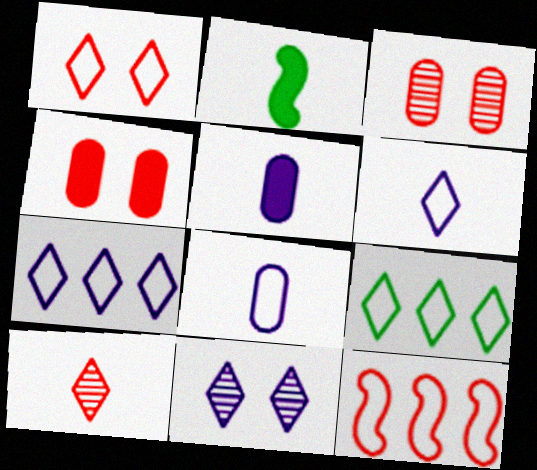[[1, 6, 9], 
[2, 3, 7], 
[2, 8, 10], 
[4, 10, 12]]